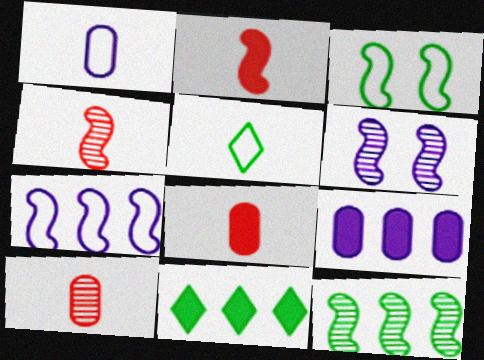[[4, 6, 12]]